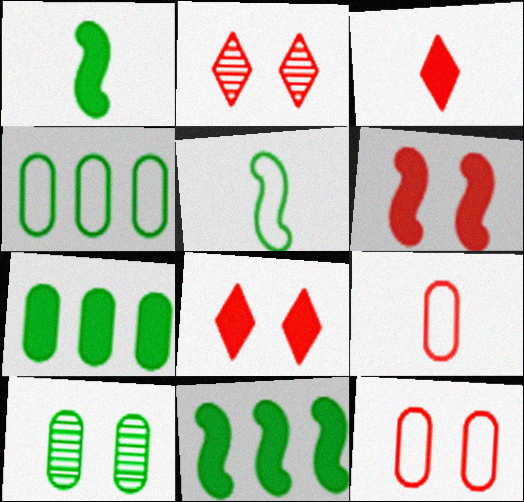[[2, 6, 12]]